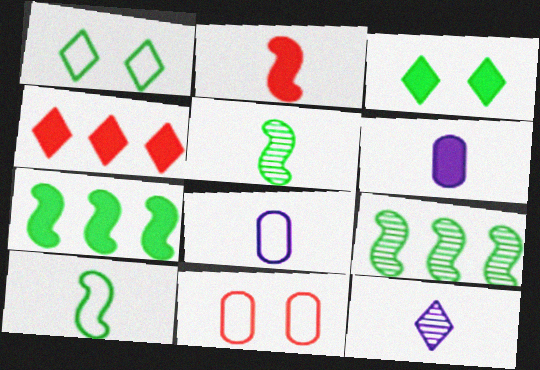[[1, 4, 12], 
[7, 11, 12]]